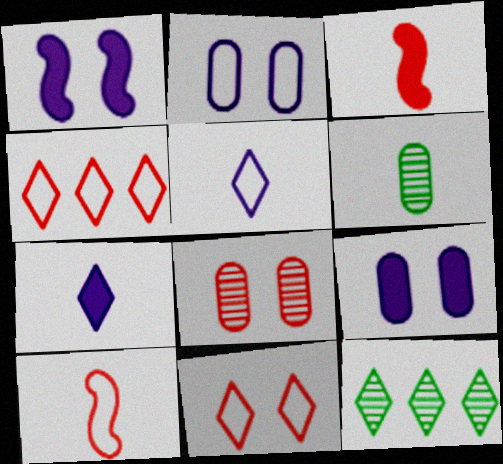[[1, 4, 6], 
[2, 3, 12], 
[3, 4, 8], 
[3, 5, 6], 
[6, 7, 10], 
[7, 11, 12], 
[9, 10, 12]]